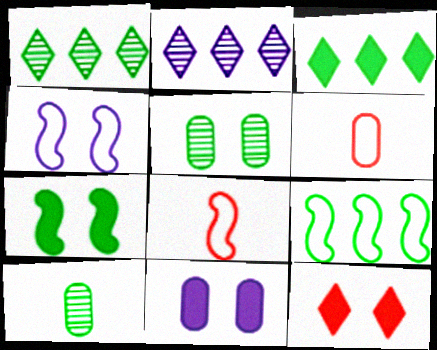[[1, 8, 11], 
[2, 6, 7], 
[4, 5, 12], 
[4, 8, 9], 
[7, 11, 12]]